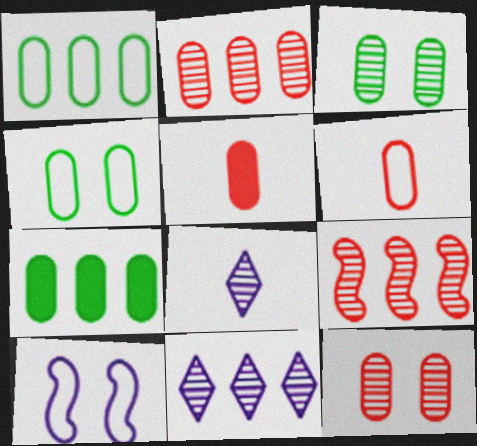[[3, 8, 9]]